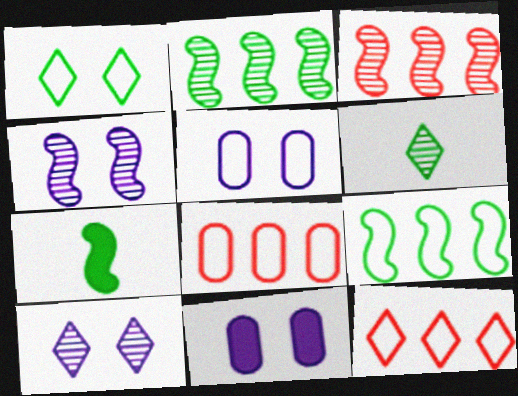[[7, 8, 10]]